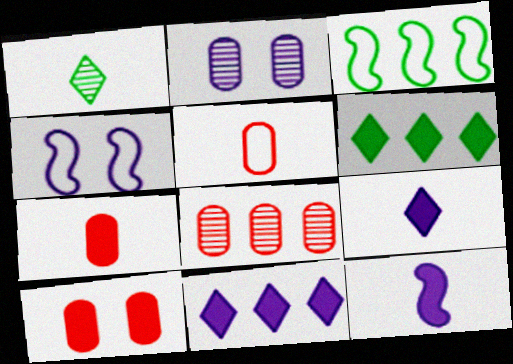[[1, 5, 12], 
[3, 8, 11], 
[5, 8, 10], 
[6, 10, 12]]